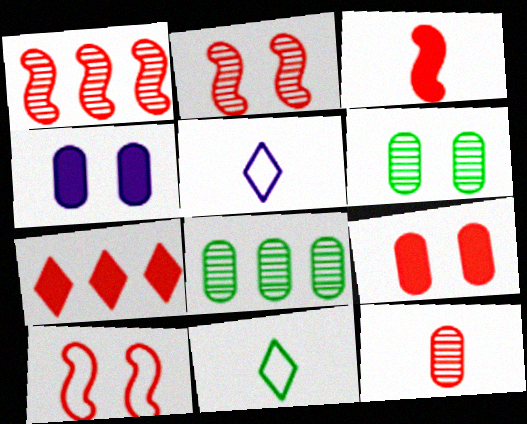[[1, 3, 10], 
[1, 4, 11], 
[3, 7, 9], 
[7, 10, 12]]